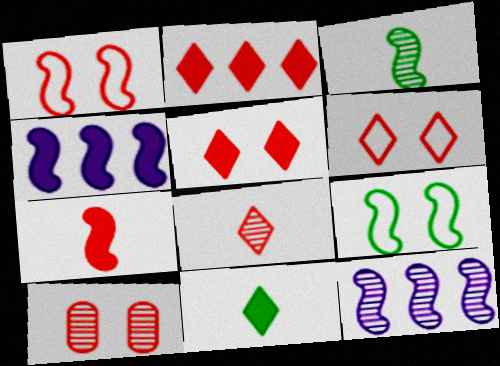[[1, 3, 4], 
[1, 5, 10], 
[2, 6, 8], 
[7, 9, 12]]